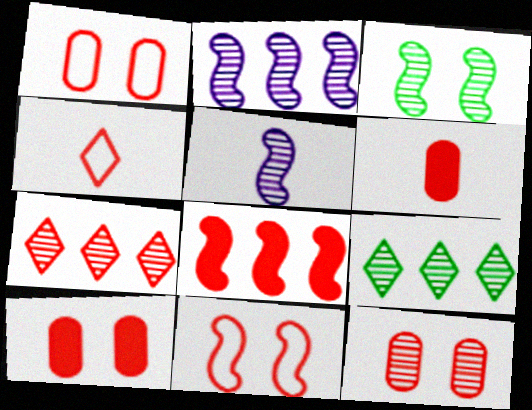[[1, 10, 12], 
[4, 8, 12], 
[5, 9, 12], 
[6, 7, 11]]